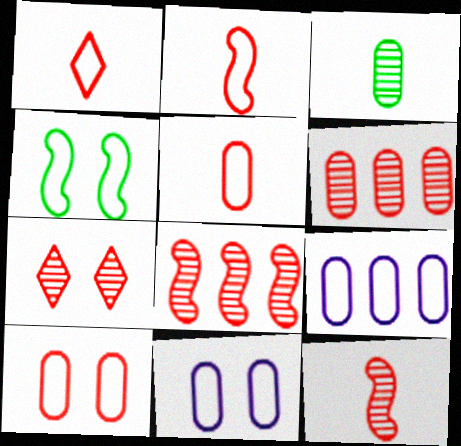[[1, 2, 5], 
[1, 4, 9], 
[6, 7, 12]]